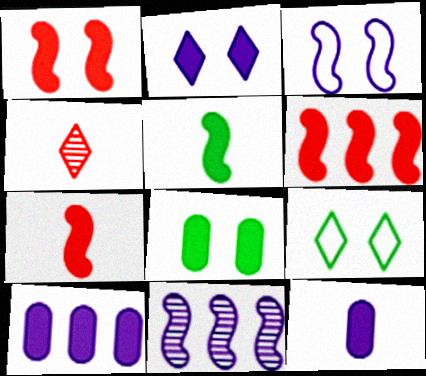[[1, 2, 8], 
[1, 6, 7]]